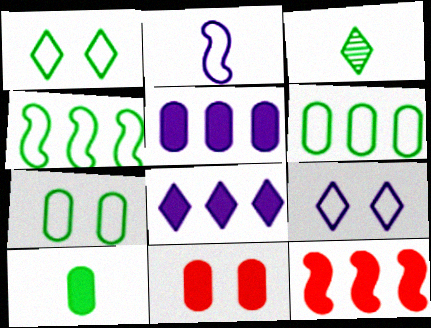[[5, 10, 11]]